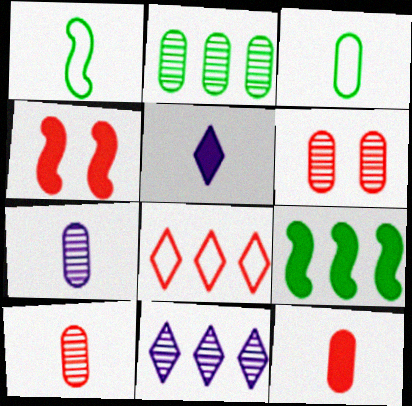[[1, 5, 10], 
[2, 6, 7], 
[3, 4, 11], 
[3, 7, 12], 
[4, 8, 10]]